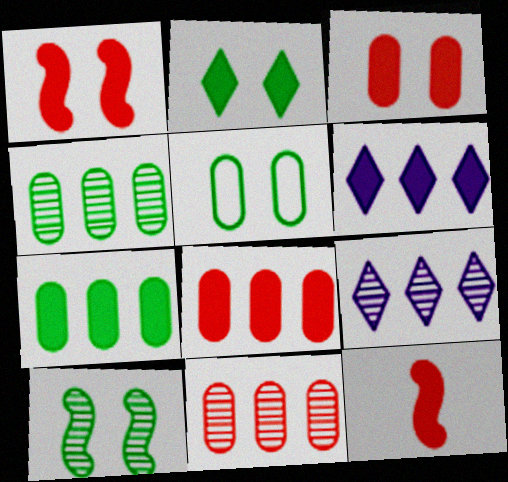[[2, 5, 10], 
[5, 9, 12]]